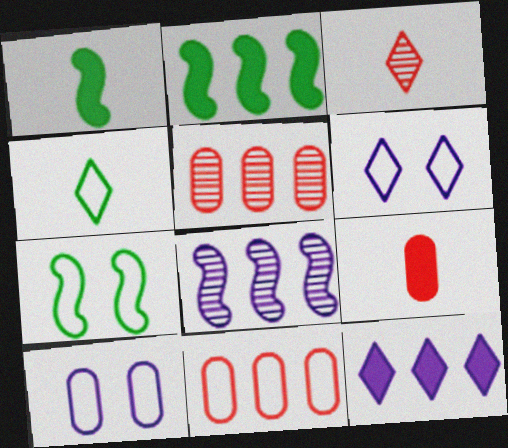[[1, 5, 6], 
[2, 3, 10]]